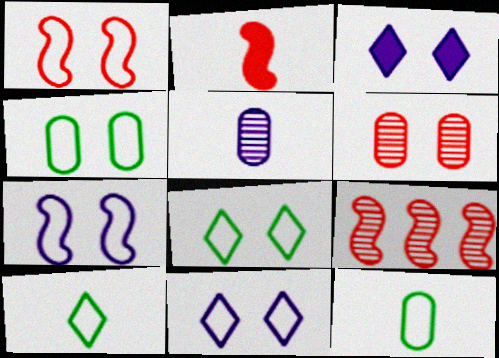[[1, 2, 9], 
[1, 4, 11], 
[2, 5, 10], 
[3, 9, 12]]